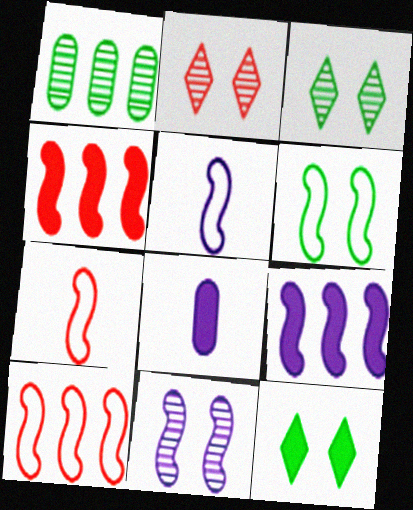[[3, 8, 10], 
[4, 8, 12], 
[5, 6, 10], 
[5, 9, 11]]